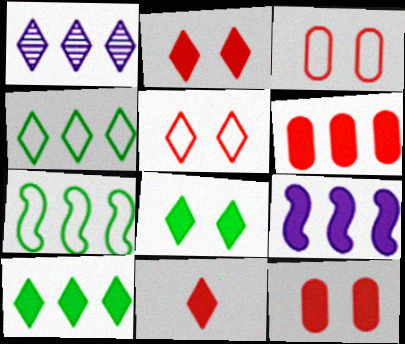[[1, 6, 7], 
[6, 9, 10]]